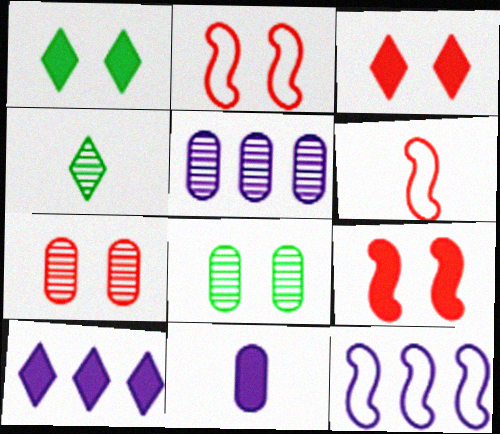[[1, 5, 6], 
[2, 3, 7], 
[4, 6, 11], 
[5, 10, 12], 
[6, 8, 10]]